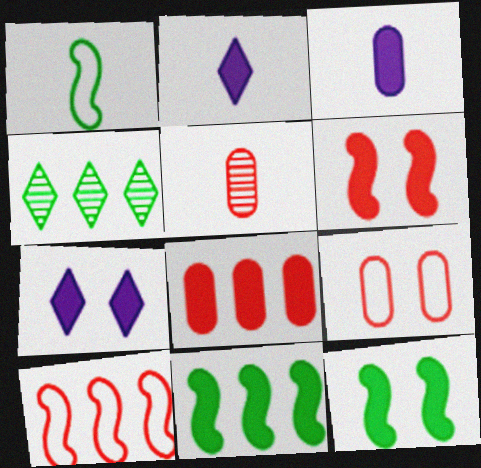[[1, 2, 5], 
[2, 8, 12], 
[5, 8, 9]]